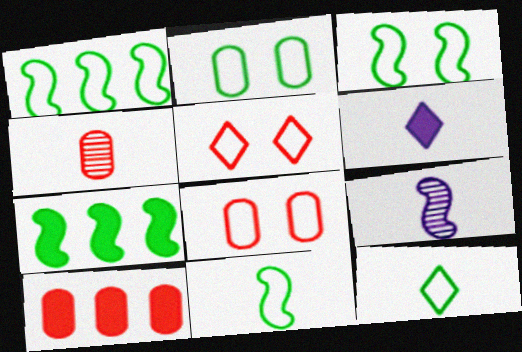[[1, 2, 12], 
[1, 3, 11], 
[4, 6, 11], 
[4, 8, 10]]